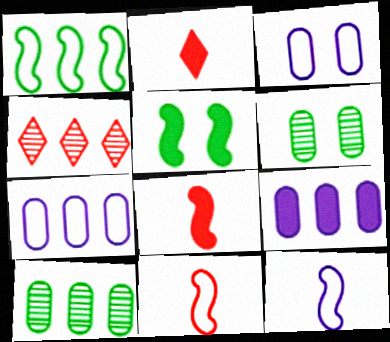[[1, 4, 9], 
[2, 5, 9]]